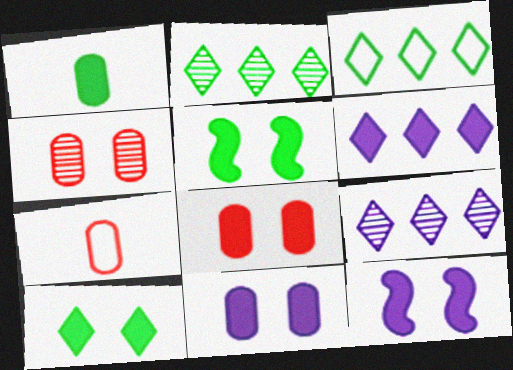[[2, 7, 12], 
[5, 7, 9], 
[8, 10, 12]]